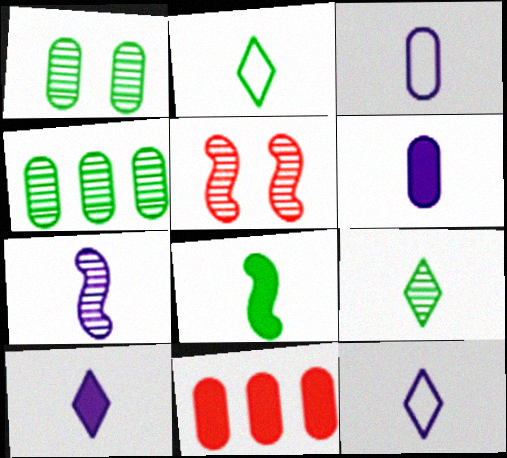[[1, 3, 11], 
[3, 7, 10], 
[6, 7, 12]]